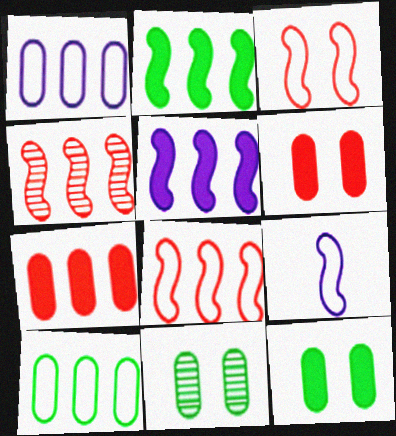[]